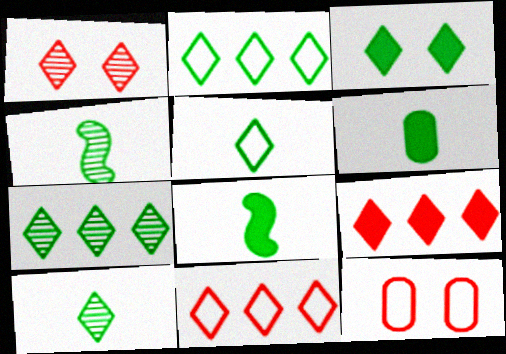[[2, 3, 10], 
[3, 5, 7], 
[4, 5, 6]]